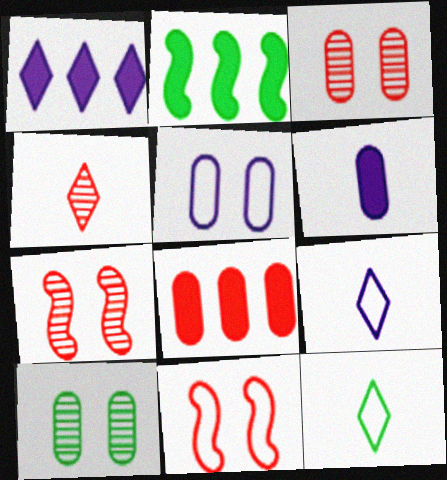[[1, 2, 8], 
[2, 3, 9], 
[2, 4, 5], 
[2, 10, 12], 
[4, 8, 11]]